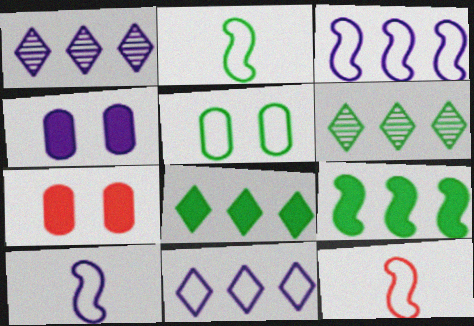[[1, 2, 7], 
[1, 4, 10], 
[2, 10, 12], 
[4, 6, 12], 
[5, 11, 12], 
[6, 7, 10]]